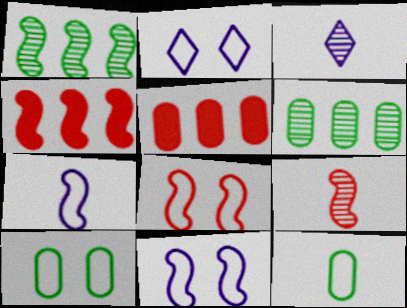[[2, 8, 10], 
[3, 4, 10], 
[4, 8, 9]]